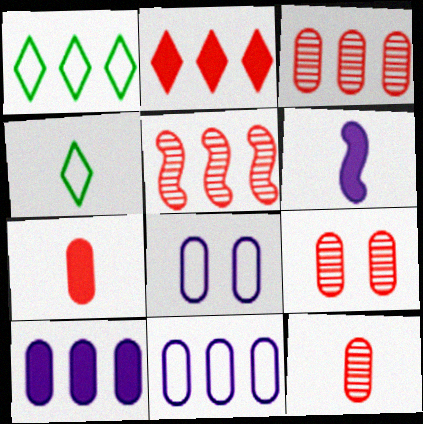[[1, 5, 10], 
[1, 6, 9], 
[3, 9, 12], 
[4, 6, 12]]